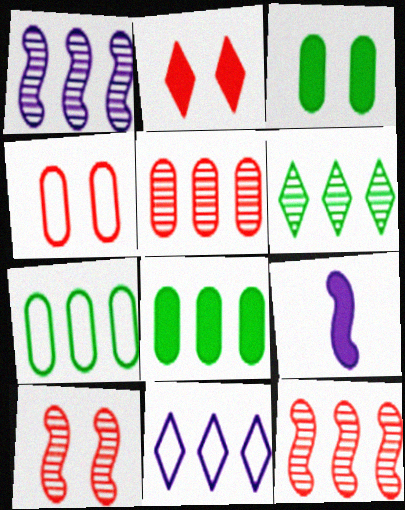[[1, 5, 6], 
[2, 4, 10], 
[2, 8, 9], 
[4, 6, 9], 
[8, 11, 12]]